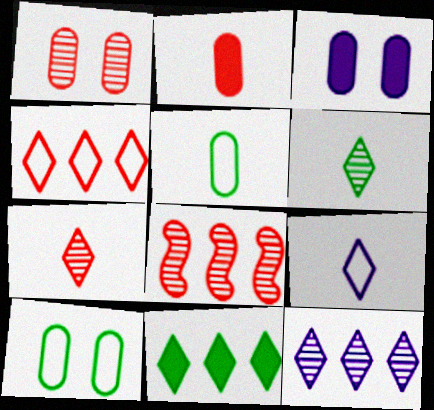[[1, 3, 10], 
[1, 7, 8], 
[4, 11, 12]]